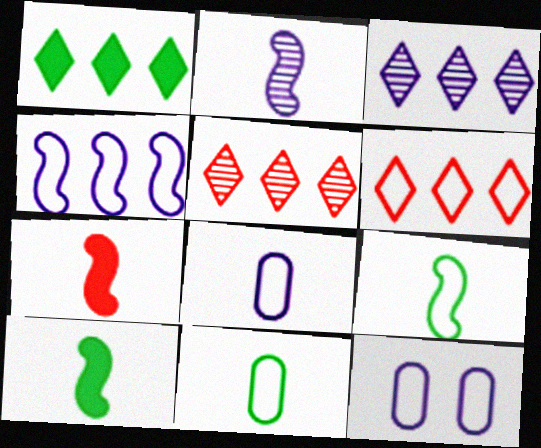[[1, 3, 6], 
[2, 7, 9], 
[5, 10, 12], 
[6, 9, 12]]